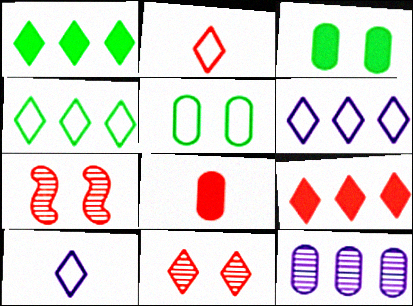[[1, 10, 11], 
[2, 9, 11], 
[5, 8, 12]]